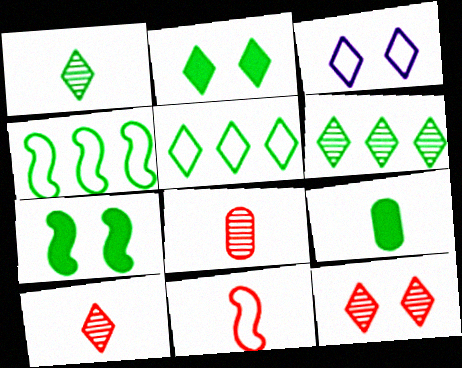[[1, 2, 5], 
[2, 3, 12]]